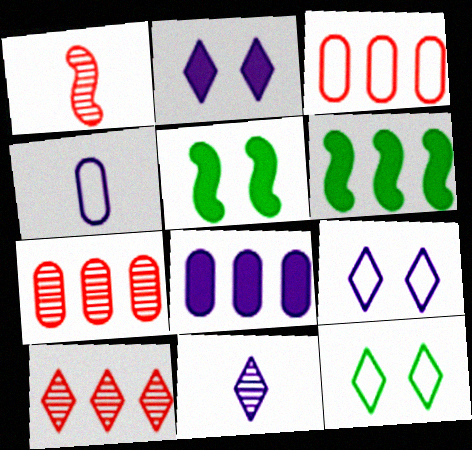[[1, 8, 12], 
[3, 5, 11], 
[4, 5, 10]]